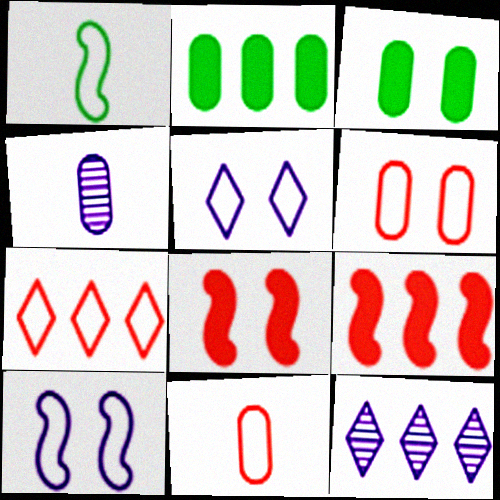[[2, 4, 6]]